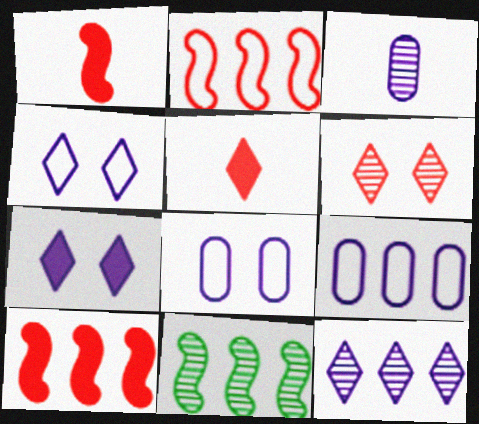[[3, 6, 11], 
[5, 8, 11]]